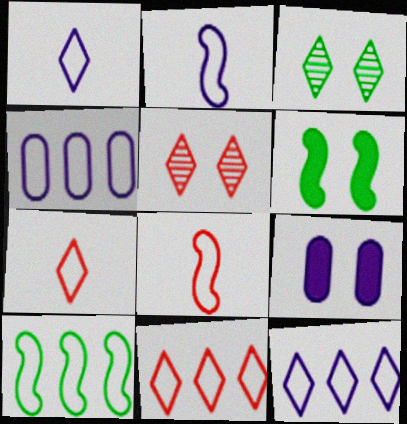[[4, 10, 11]]